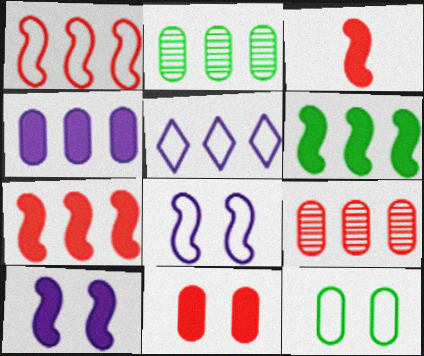[[2, 5, 7], 
[3, 6, 10], 
[5, 6, 9]]